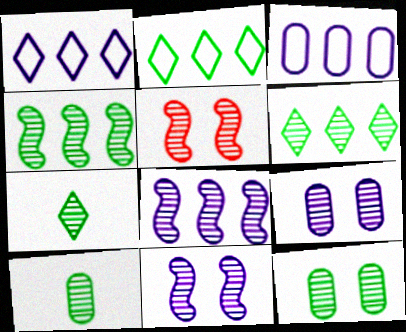[[4, 7, 12]]